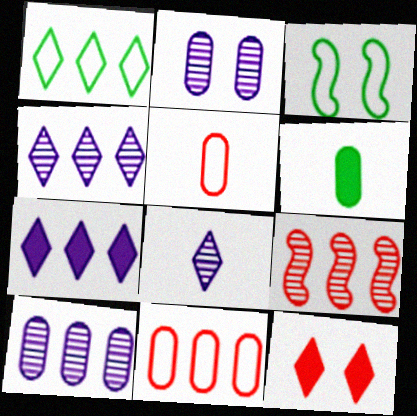[[1, 8, 12], 
[2, 3, 12], 
[2, 6, 11], 
[5, 9, 12]]